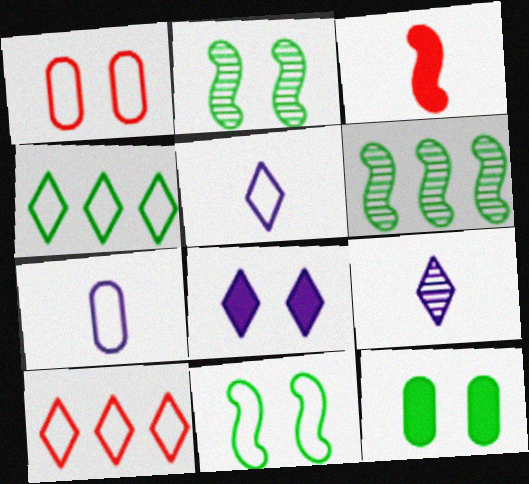[[1, 2, 8], 
[7, 10, 11]]